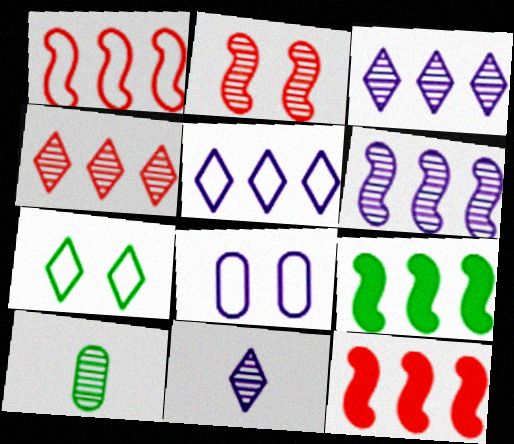[[1, 6, 9], 
[2, 3, 10], 
[7, 9, 10]]